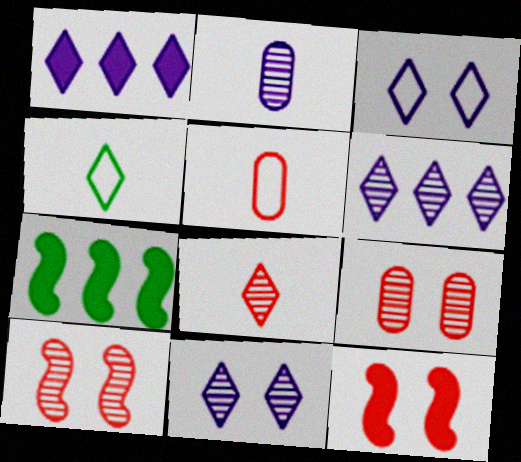[[5, 7, 11]]